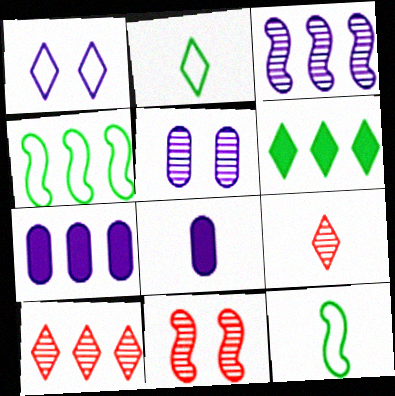[[1, 3, 8], 
[1, 6, 9], 
[2, 7, 11], 
[4, 7, 10], 
[8, 9, 12]]